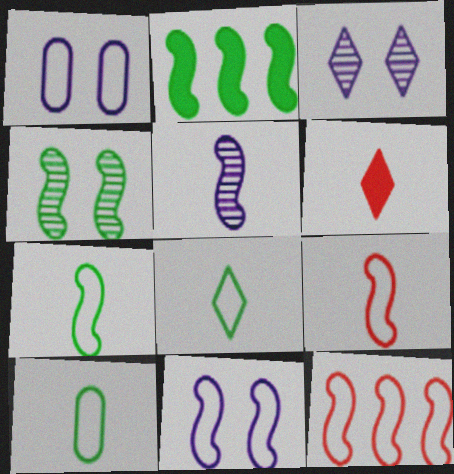[[1, 8, 12], 
[2, 4, 7], 
[5, 6, 10], 
[7, 8, 10], 
[7, 11, 12]]